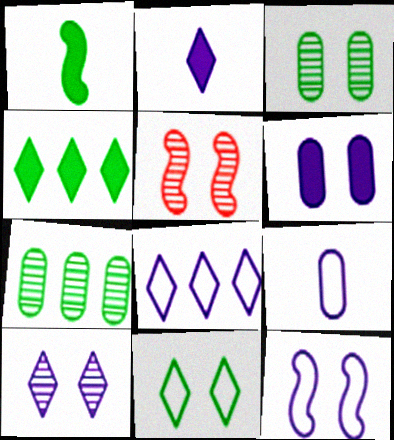[[1, 7, 11], 
[2, 8, 10], 
[3, 5, 10], 
[4, 5, 9], 
[5, 6, 11], 
[6, 10, 12], 
[8, 9, 12]]